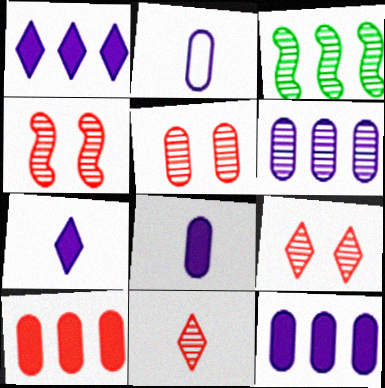[[4, 5, 9]]